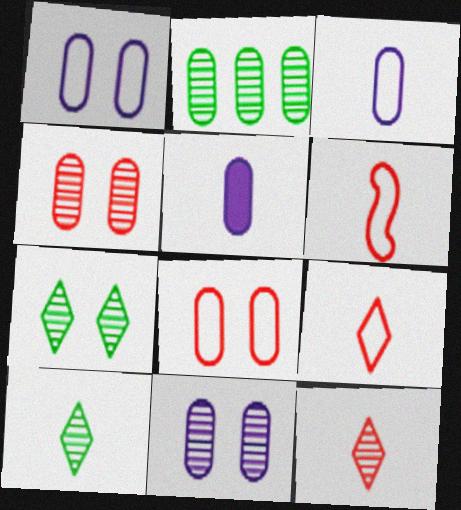[[2, 5, 8], 
[5, 6, 10]]